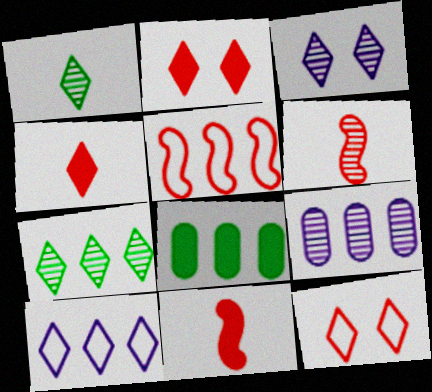[[1, 2, 10]]